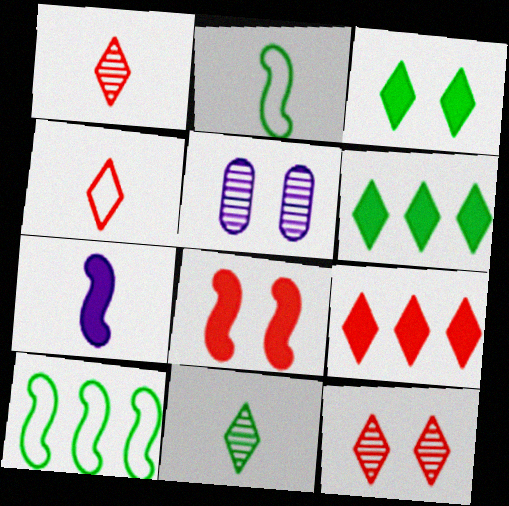[[2, 5, 9], 
[4, 9, 12]]